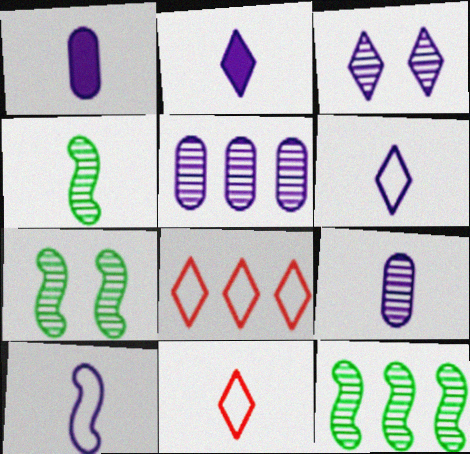[[1, 4, 11], 
[1, 7, 8], 
[2, 9, 10], 
[4, 7, 12]]